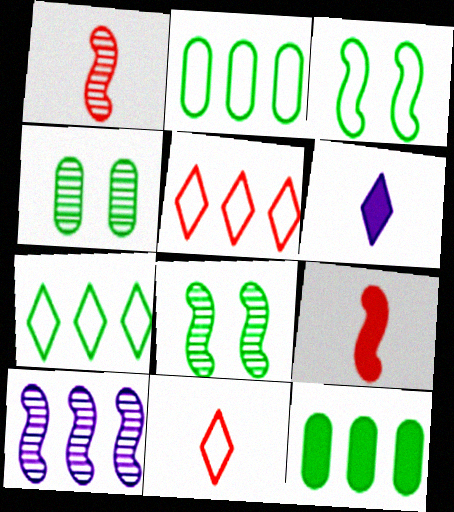[[1, 8, 10], 
[3, 9, 10], 
[5, 10, 12]]